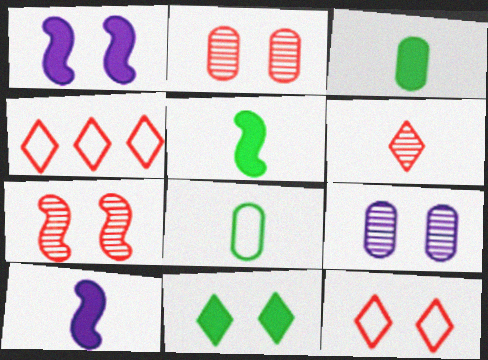[[4, 5, 9], 
[6, 8, 10]]